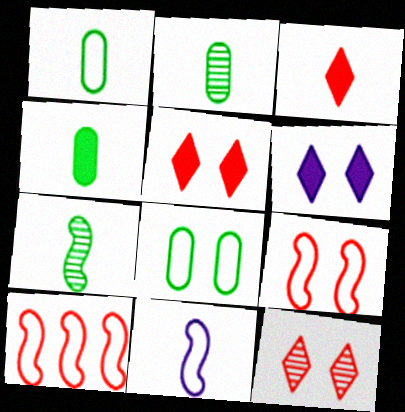[[1, 2, 4], 
[2, 3, 11], 
[2, 6, 10]]